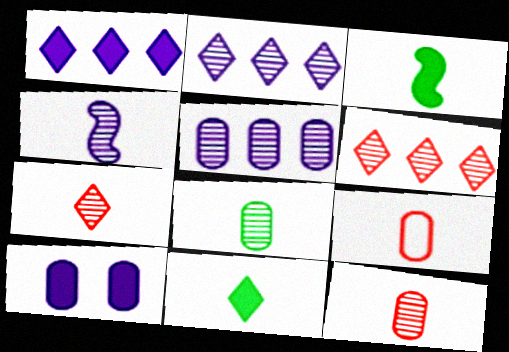[[4, 7, 8], 
[4, 9, 11]]